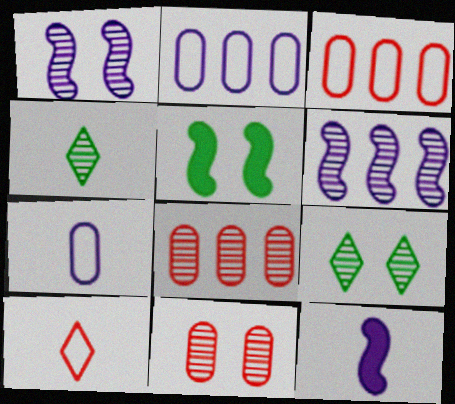[[1, 4, 8], 
[1, 9, 11], 
[3, 9, 12], 
[4, 6, 11]]